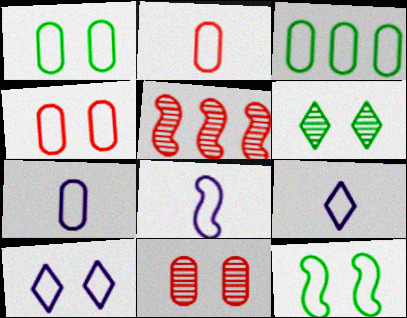[[3, 4, 7], 
[4, 10, 12], 
[7, 8, 9]]